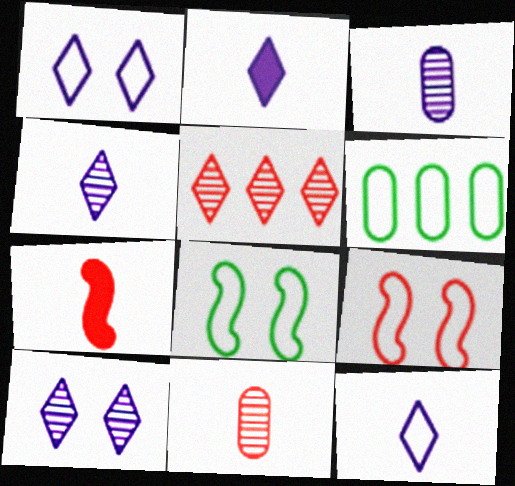[[2, 4, 12], 
[6, 7, 10], 
[6, 9, 12]]